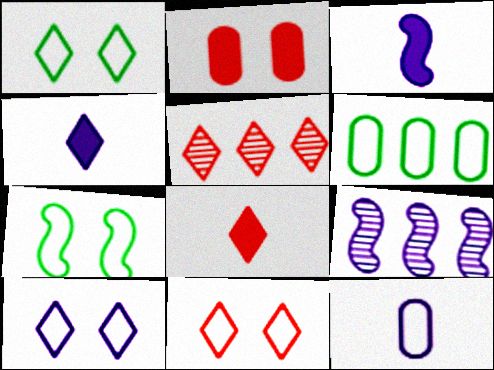[[1, 4, 5], 
[1, 10, 11], 
[5, 8, 11]]